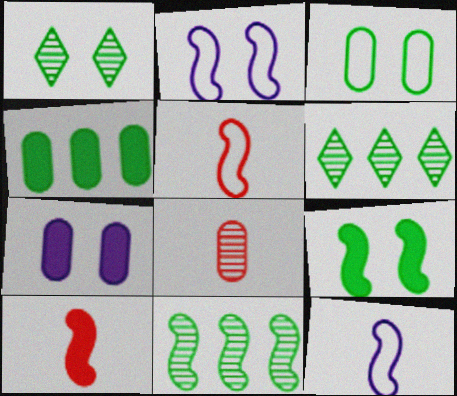[[1, 3, 9], 
[2, 10, 11], 
[5, 6, 7]]